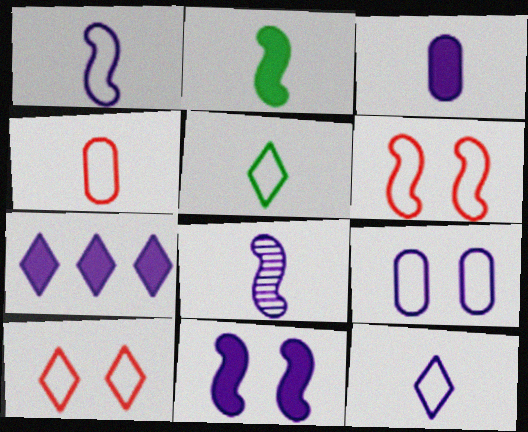[[1, 4, 5], 
[3, 7, 11], 
[3, 8, 12], 
[7, 8, 9]]